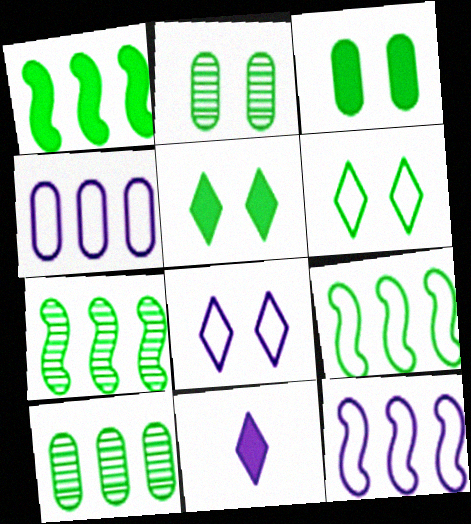[[1, 7, 9]]